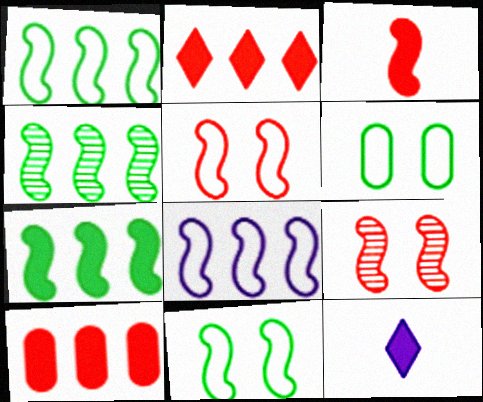[[1, 4, 7]]